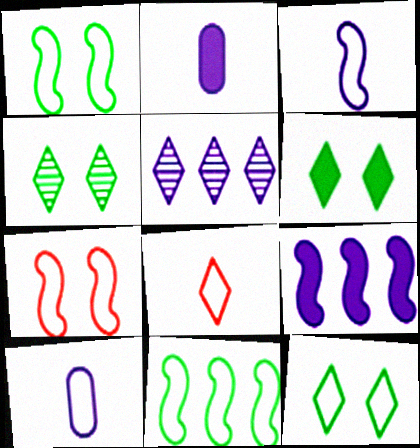[[3, 7, 11], 
[4, 6, 12], 
[5, 6, 8]]